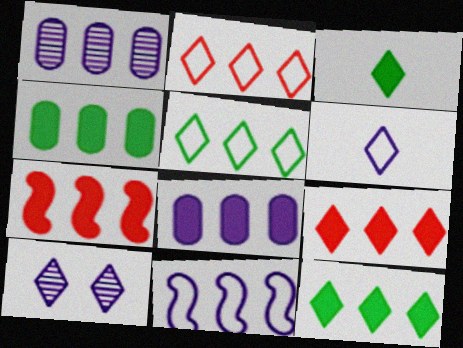[[1, 5, 7], 
[2, 3, 10], 
[7, 8, 12]]